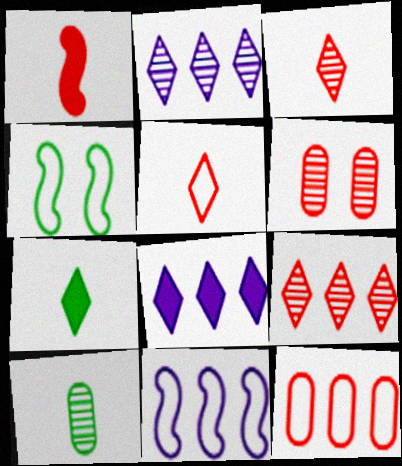[[6, 7, 11]]